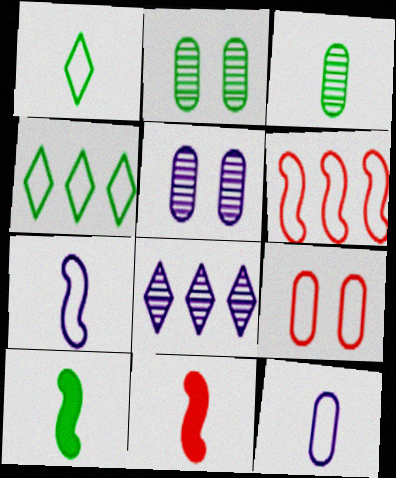[[1, 3, 10], 
[2, 4, 10], 
[4, 5, 11], 
[4, 7, 9], 
[8, 9, 10]]